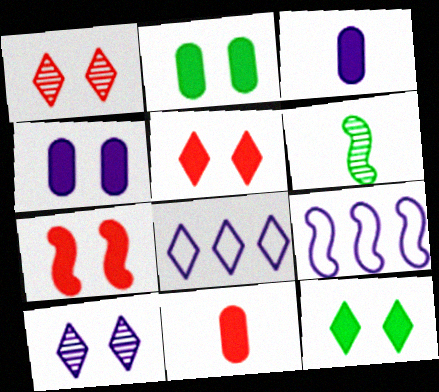[[3, 9, 10], 
[4, 7, 12], 
[6, 7, 9]]